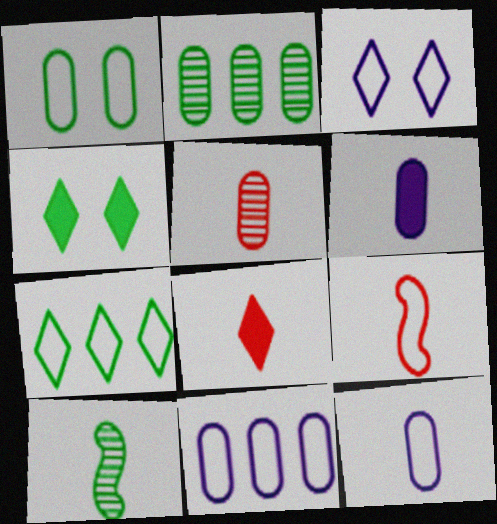[[5, 8, 9], 
[8, 10, 12]]